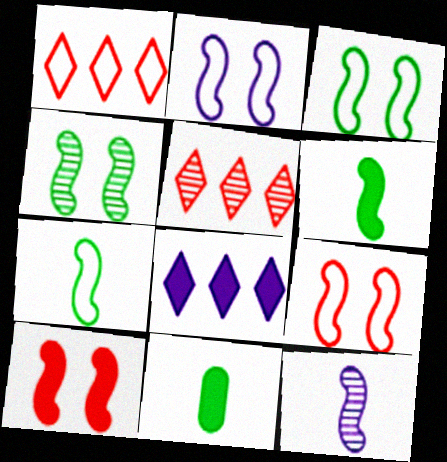[[2, 3, 9], 
[2, 4, 10], 
[2, 5, 11], 
[8, 10, 11]]